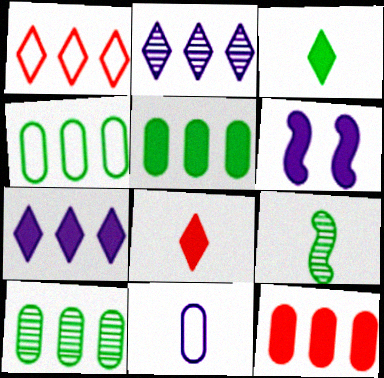[[2, 6, 11], 
[3, 6, 12], 
[4, 5, 10], 
[5, 6, 8], 
[8, 9, 11]]